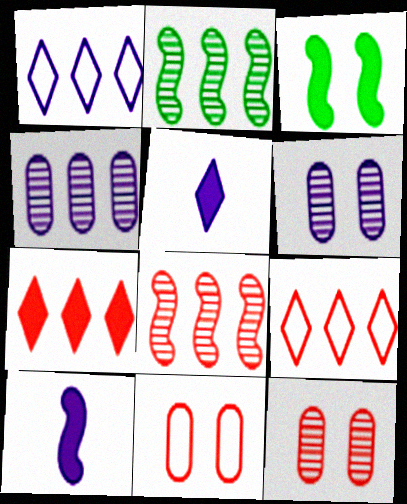[[1, 6, 10], 
[2, 5, 11]]